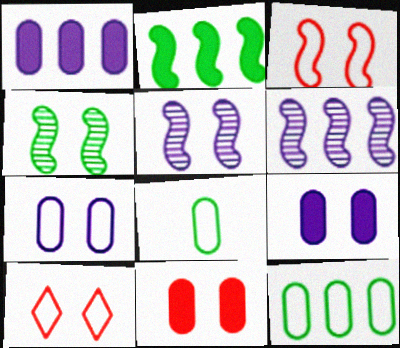[[4, 9, 10]]